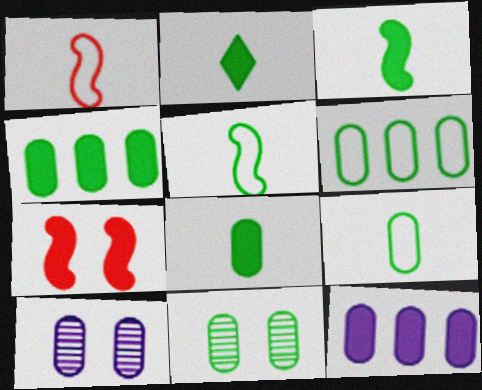[[2, 3, 8], 
[2, 7, 12], 
[4, 9, 11], 
[6, 8, 11]]